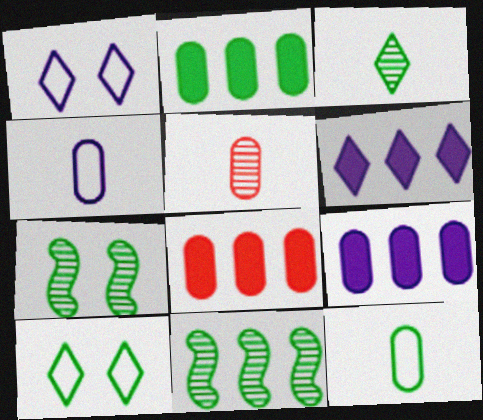[[2, 8, 9]]